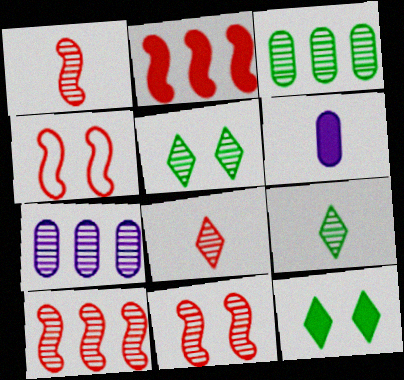[[1, 2, 4], 
[1, 5, 7], 
[1, 10, 11], 
[2, 6, 12], 
[7, 9, 11]]